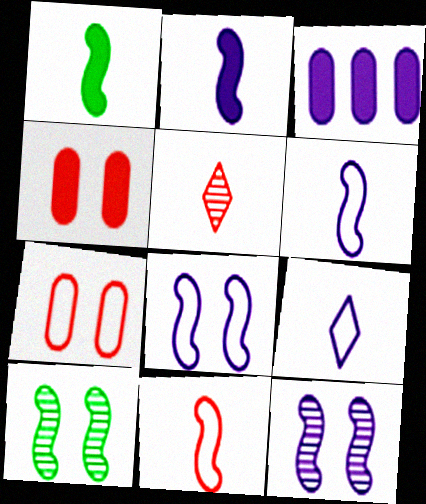[[3, 9, 12]]